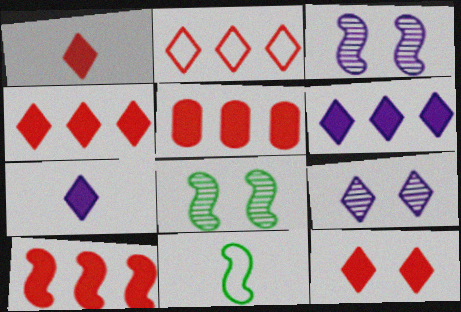[[1, 4, 12], 
[3, 10, 11], 
[4, 5, 10], 
[5, 9, 11]]